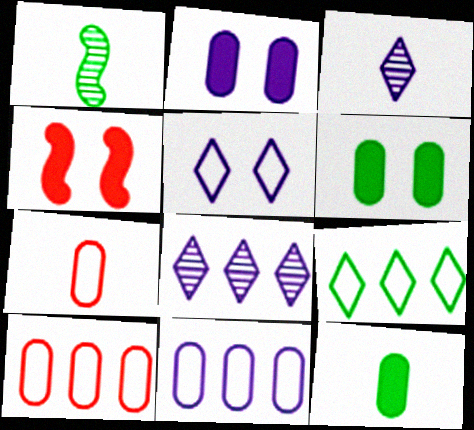[[1, 6, 9]]